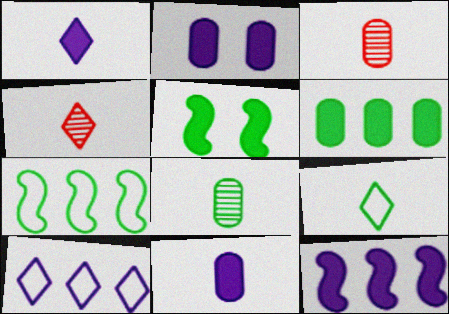[[1, 2, 12], 
[1, 4, 9], 
[2, 4, 7], 
[3, 5, 10]]